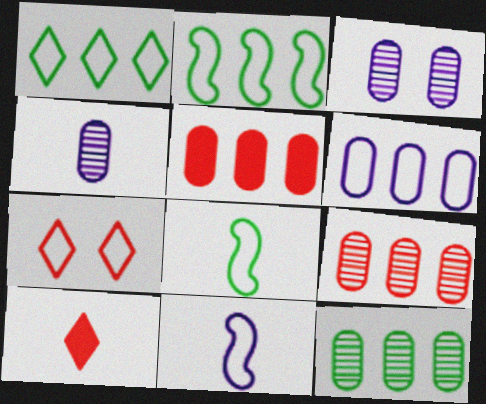[[2, 3, 10], 
[4, 8, 10], 
[5, 6, 12], 
[6, 7, 8]]